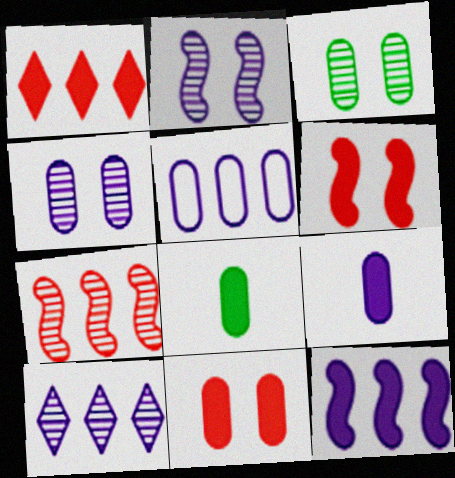[[4, 5, 9], 
[5, 10, 12]]